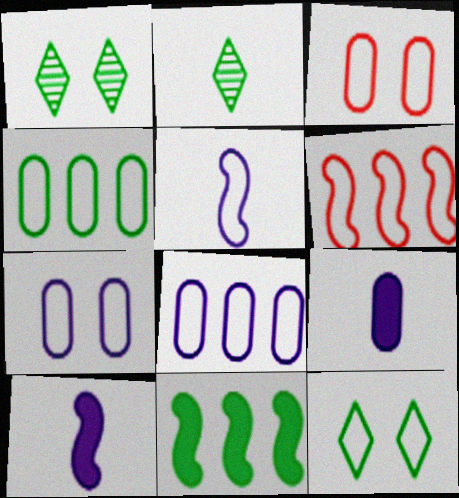[[1, 6, 9]]